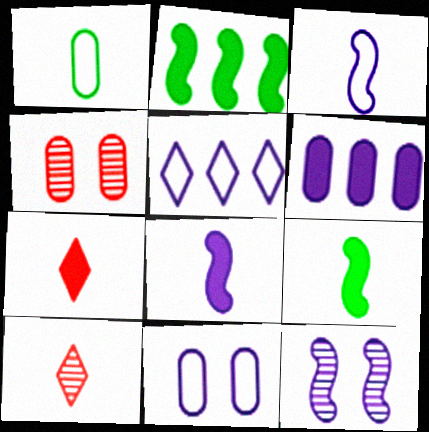[[1, 4, 6], 
[1, 8, 10], 
[2, 10, 11], 
[3, 5, 11], 
[4, 5, 9]]